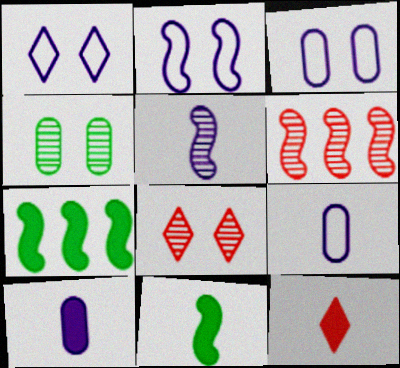[[1, 2, 3], 
[2, 6, 11], 
[7, 8, 9], 
[10, 11, 12]]